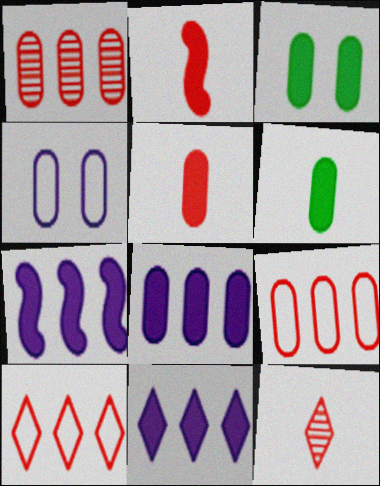[[1, 4, 6], 
[2, 3, 11], 
[3, 5, 8], 
[7, 8, 11]]